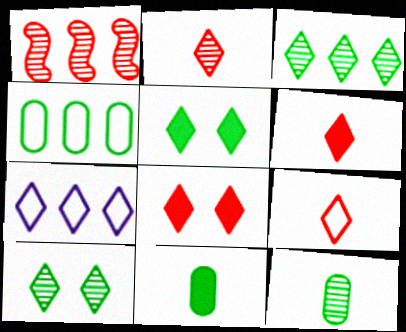[[2, 5, 7], 
[2, 6, 9], 
[6, 7, 10]]